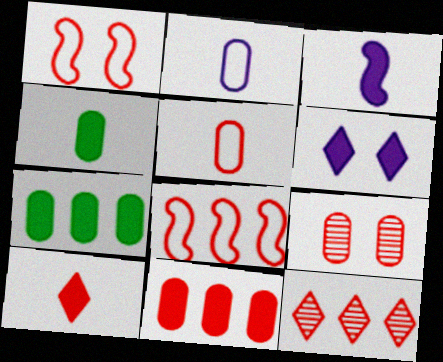[[2, 7, 9], 
[3, 4, 10], 
[5, 9, 11], 
[8, 9, 10], 
[8, 11, 12]]